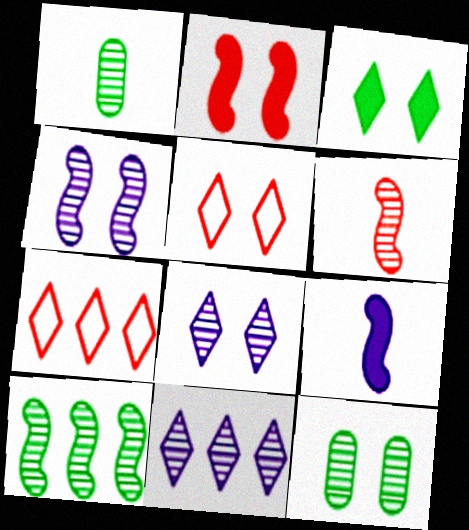[[3, 5, 8], 
[4, 6, 10], 
[6, 11, 12], 
[7, 9, 12]]